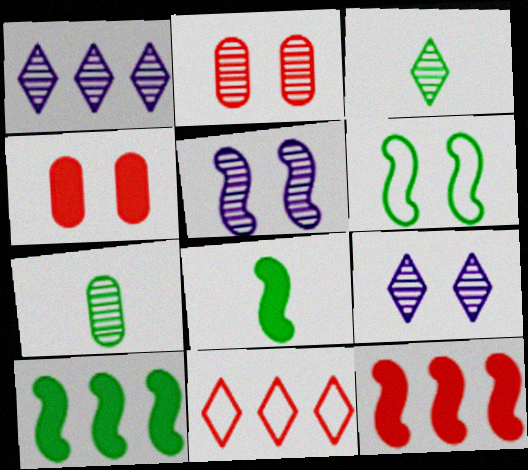[[4, 6, 9]]